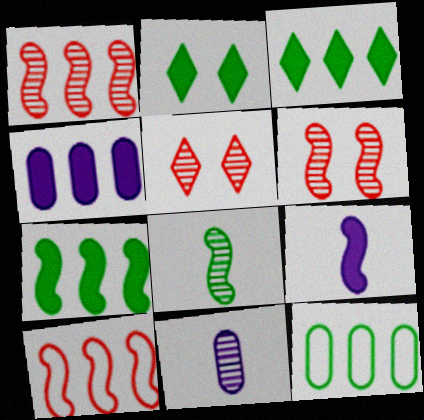[[2, 8, 12], 
[2, 10, 11], 
[5, 9, 12]]